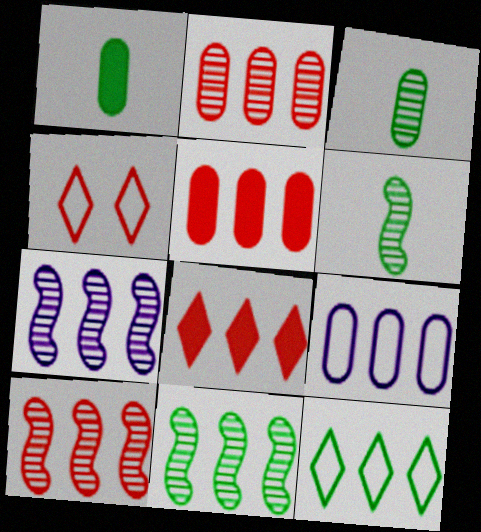[[1, 4, 7], 
[5, 7, 12], 
[7, 10, 11], 
[8, 9, 11]]